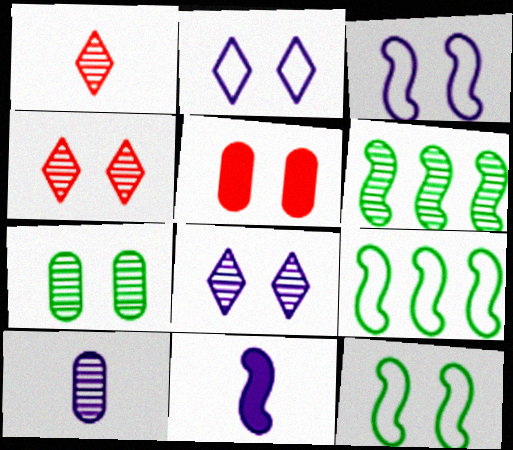[[4, 6, 10], 
[5, 8, 12]]